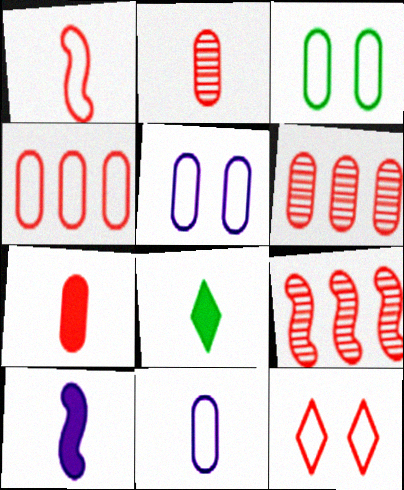[[1, 4, 12], 
[3, 4, 11], 
[5, 8, 9], 
[7, 8, 10], 
[7, 9, 12]]